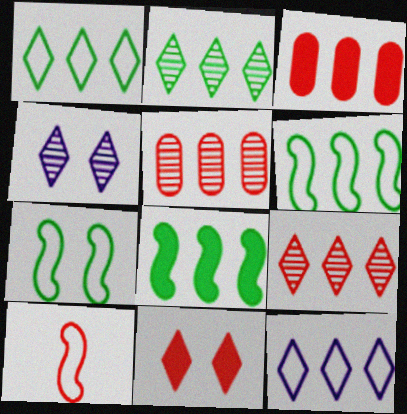[[5, 8, 12], 
[5, 10, 11]]